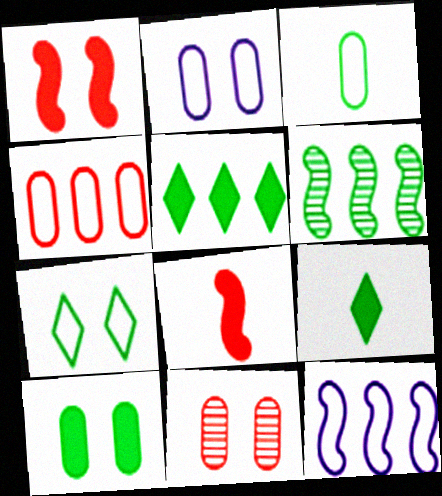[[2, 3, 4], 
[2, 10, 11], 
[9, 11, 12]]